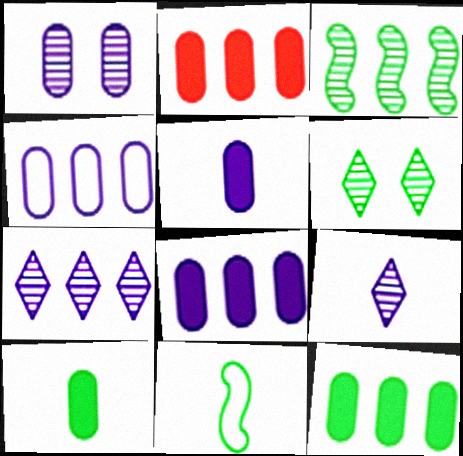[[1, 4, 5], 
[2, 8, 12], 
[6, 11, 12]]